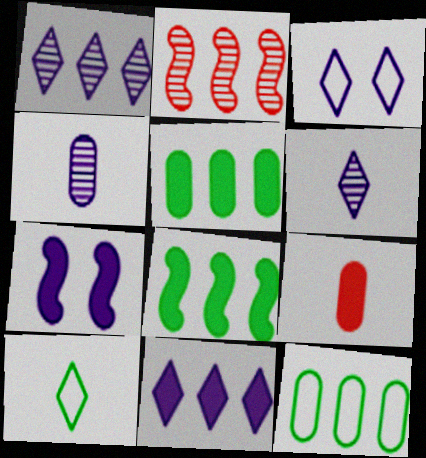[[2, 11, 12], 
[3, 6, 11]]